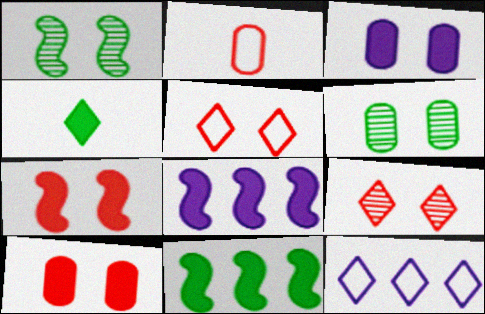[[1, 3, 5], 
[4, 8, 10], 
[4, 9, 12]]